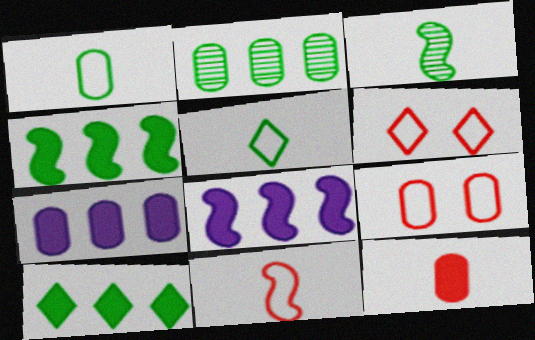[[3, 6, 7]]